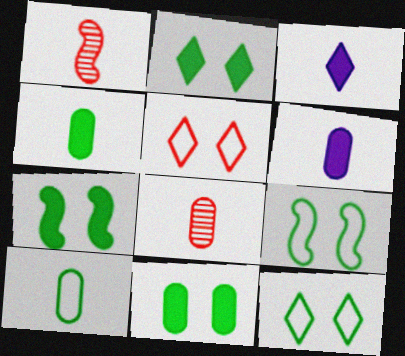[[1, 3, 10], 
[2, 7, 11], 
[6, 8, 10]]